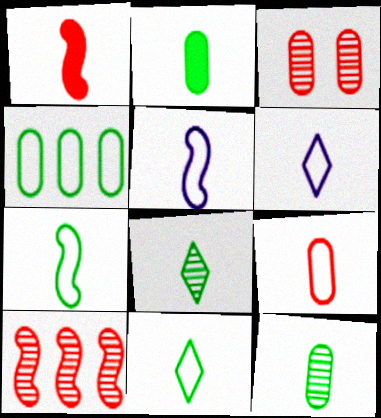[[1, 6, 12], 
[2, 7, 8], 
[5, 9, 11], 
[6, 7, 9]]